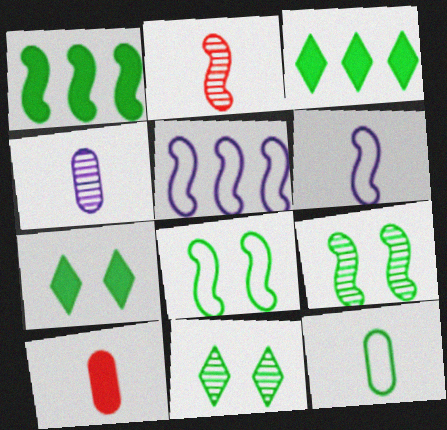[[1, 11, 12], 
[3, 9, 12], 
[4, 10, 12], 
[5, 10, 11]]